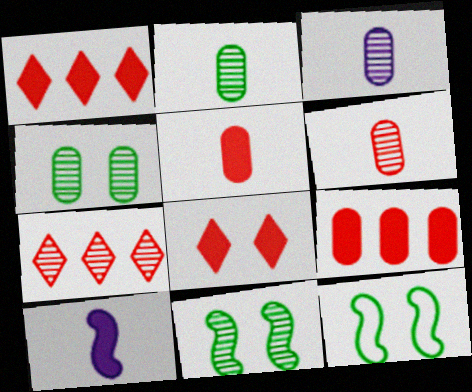[[1, 3, 12], 
[2, 3, 6], 
[3, 7, 11]]